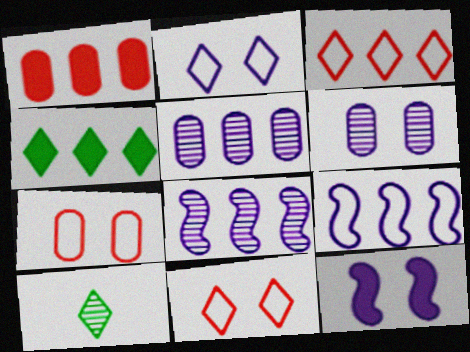[[2, 6, 12]]